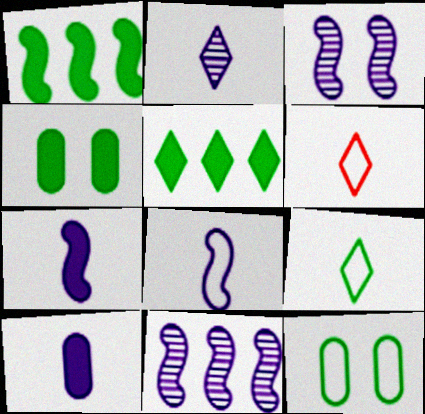[[2, 8, 10], 
[4, 6, 11]]